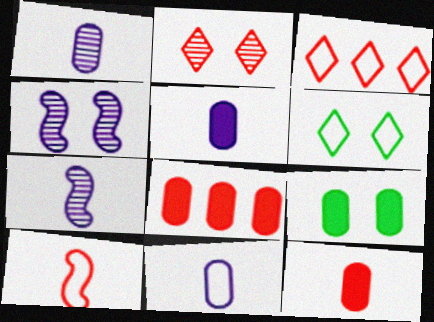[[1, 5, 11], 
[2, 8, 10], 
[3, 7, 9], 
[5, 8, 9], 
[6, 7, 8]]